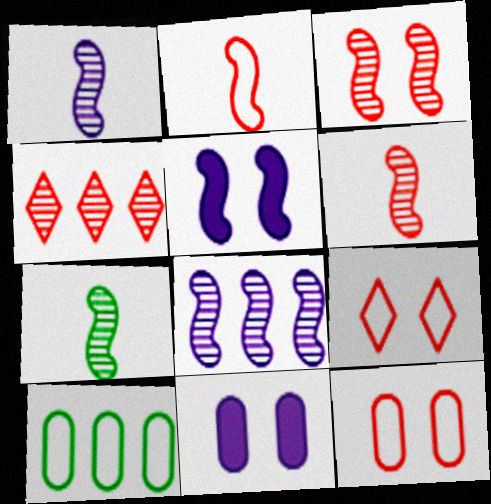[[1, 6, 7], 
[3, 7, 8]]